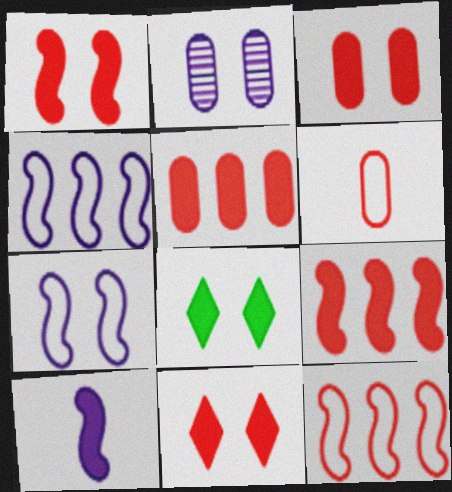[[1, 3, 11], 
[5, 8, 10]]